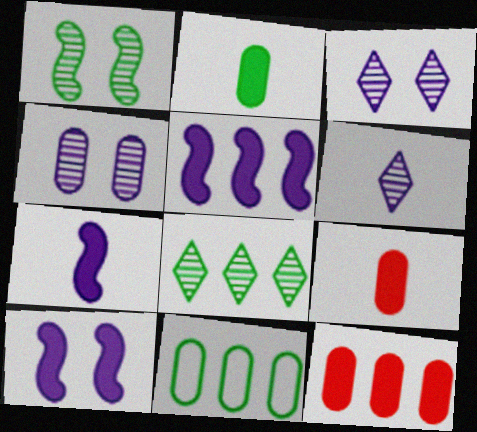[[4, 9, 11], 
[5, 7, 10]]